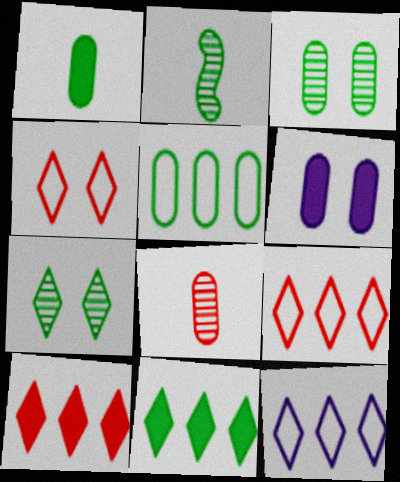[[1, 3, 5], 
[2, 6, 9], 
[5, 6, 8]]